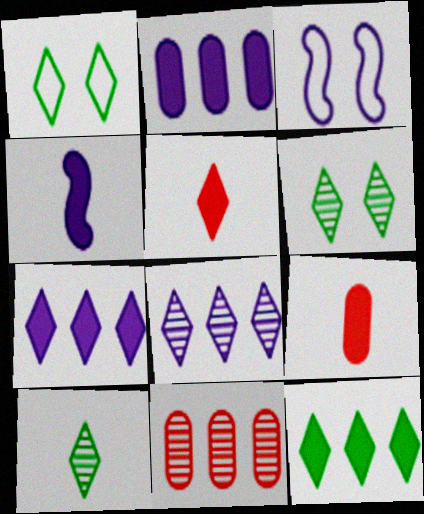[[1, 4, 11], 
[1, 5, 8], 
[1, 10, 12]]